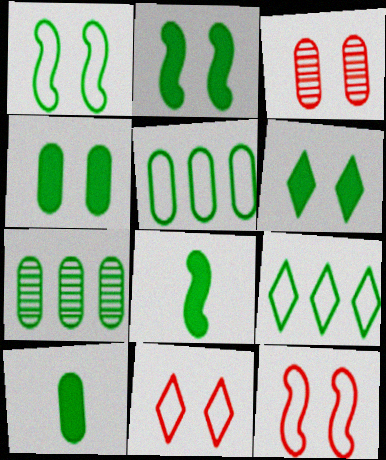[[2, 4, 6]]